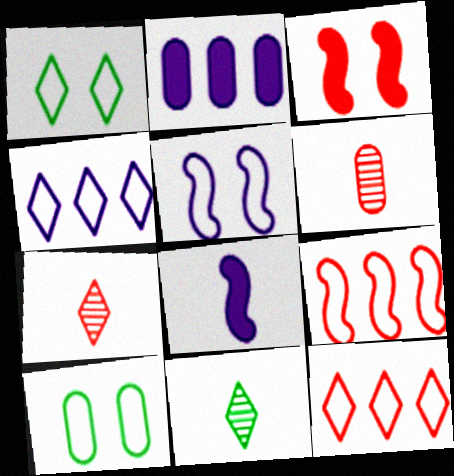[[2, 6, 10], 
[3, 6, 12]]